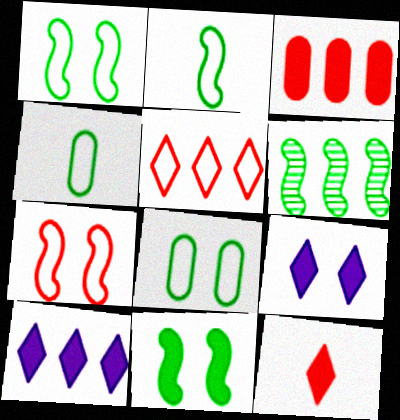[[2, 6, 11]]